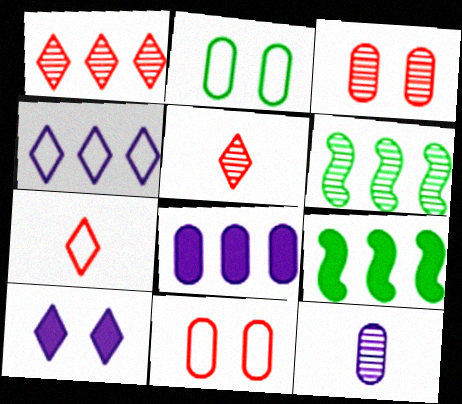[]